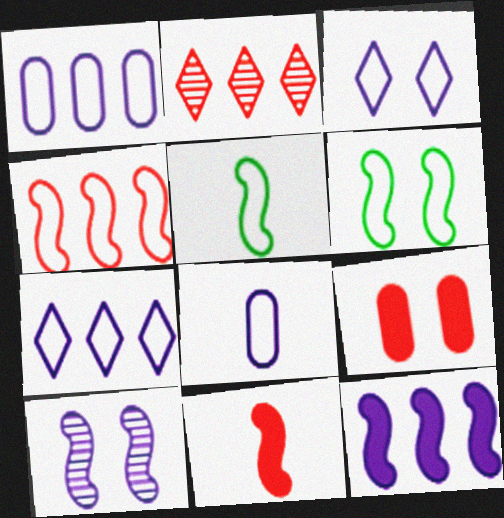[]